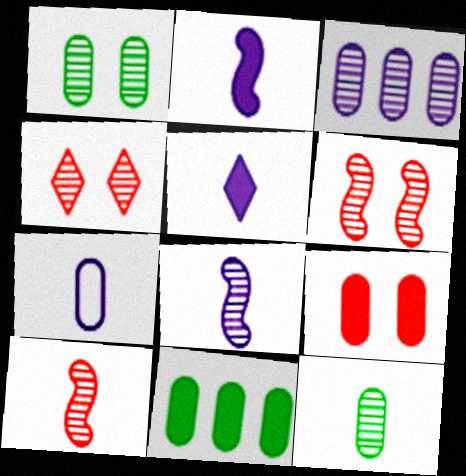[[5, 7, 8]]